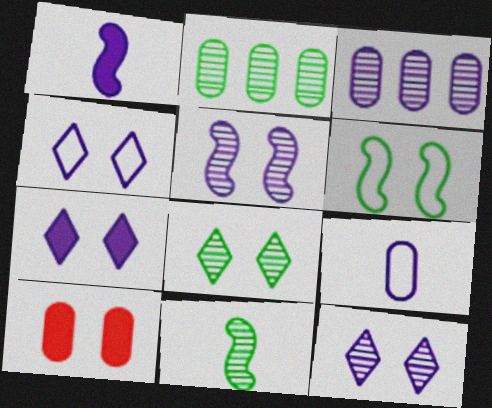[[1, 3, 4], 
[2, 8, 11], 
[2, 9, 10], 
[4, 7, 12], 
[6, 10, 12]]